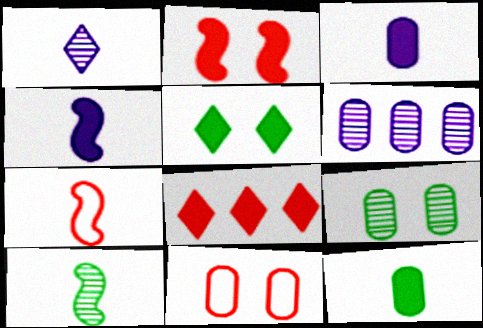[[1, 7, 12], 
[4, 7, 10], 
[5, 6, 7], 
[6, 11, 12]]